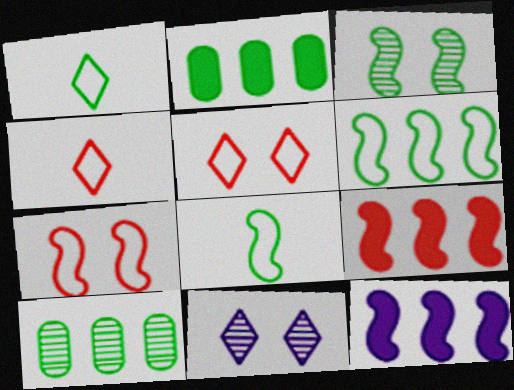[[1, 2, 3]]